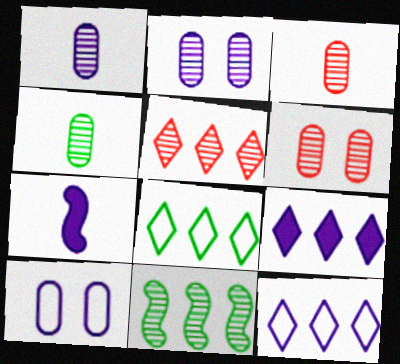[[1, 3, 4], 
[2, 7, 12], 
[5, 8, 9], 
[6, 7, 8]]